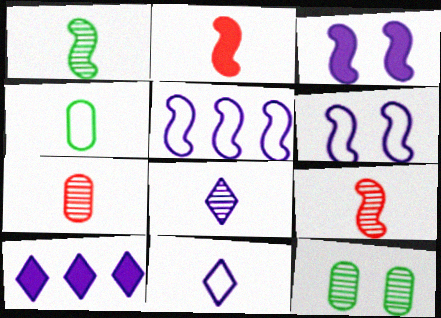[[1, 7, 8], 
[2, 4, 8]]